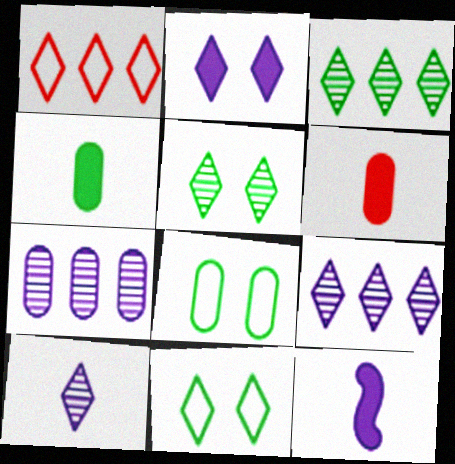[[6, 7, 8]]